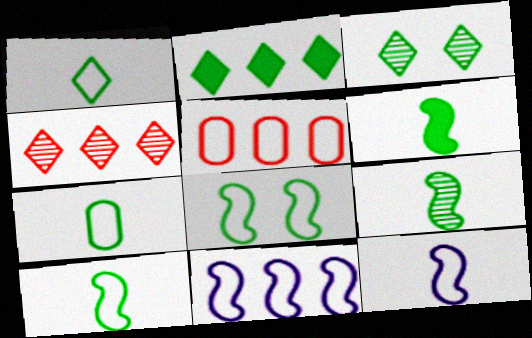[[1, 2, 3], 
[1, 7, 10], 
[6, 9, 10]]